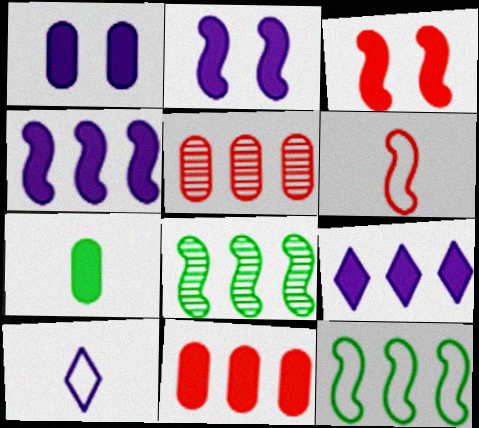[[1, 7, 11], 
[2, 6, 8], 
[3, 7, 9], 
[5, 9, 12]]